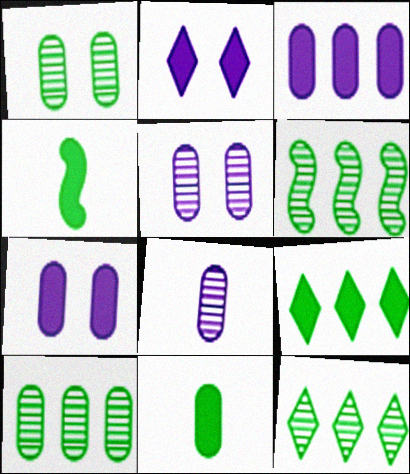[[6, 10, 12]]